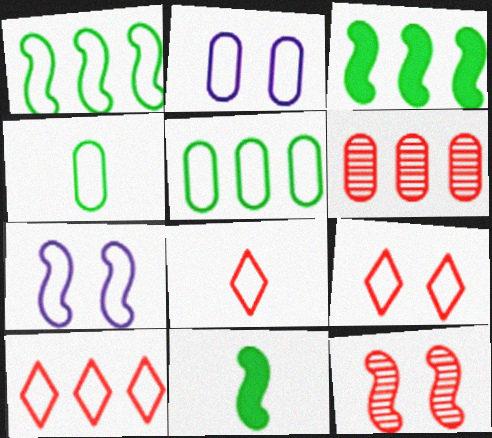[[1, 2, 8], 
[4, 7, 10], 
[5, 7, 8], 
[8, 9, 10]]